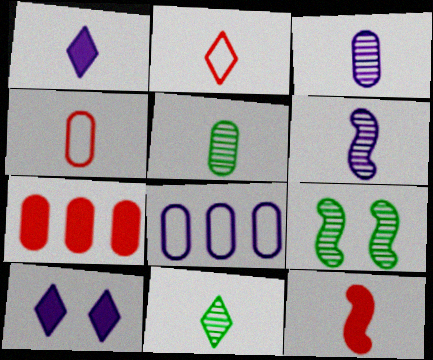[[1, 2, 11], 
[6, 8, 10]]